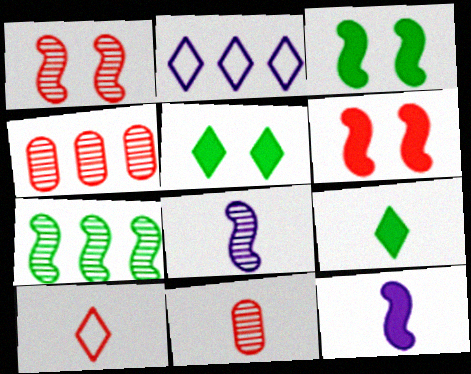[[1, 7, 8], 
[2, 3, 11], 
[4, 6, 10]]